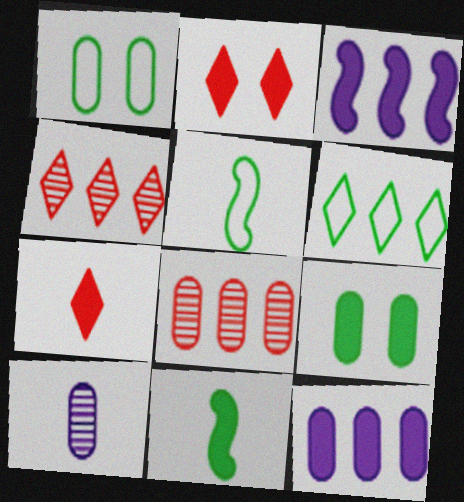[[1, 5, 6], 
[2, 11, 12], 
[3, 6, 8], 
[3, 7, 9], 
[5, 7, 10]]